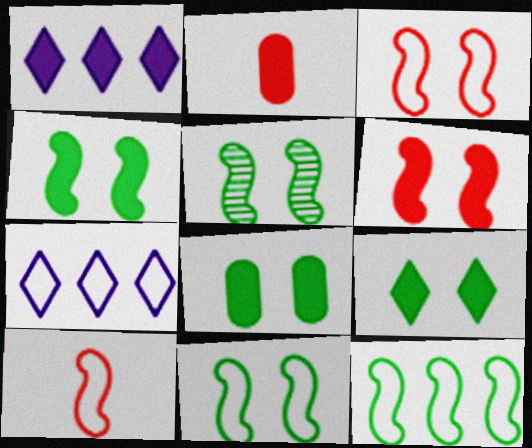[[1, 2, 4], 
[2, 5, 7], 
[4, 5, 11], 
[4, 8, 9]]